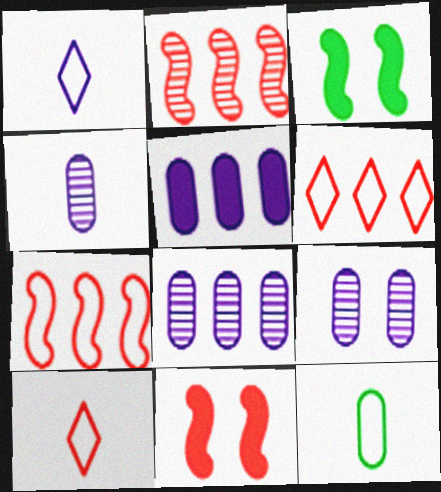[[3, 4, 6], 
[3, 8, 10], 
[4, 8, 9]]